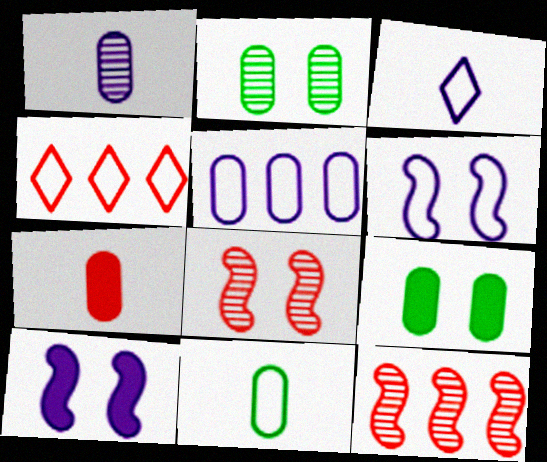[[1, 7, 11], 
[2, 5, 7], 
[3, 5, 6], 
[3, 9, 12], 
[4, 6, 11], 
[4, 7, 8]]